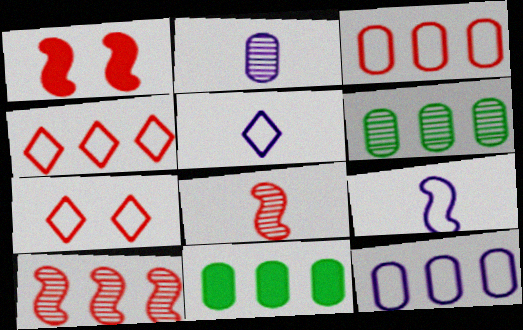[[1, 5, 6]]